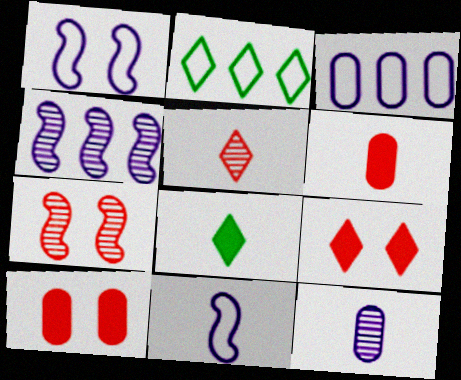[[3, 7, 8]]